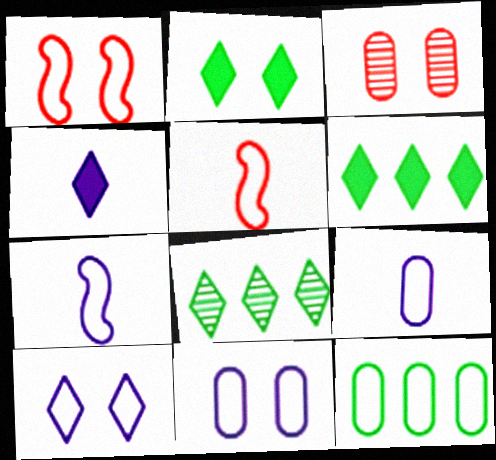[[3, 6, 7], 
[5, 10, 12]]